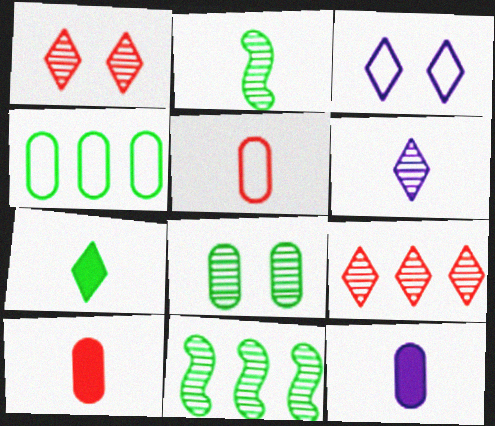[[3, 7, 9], 
[3, 10, 11]]